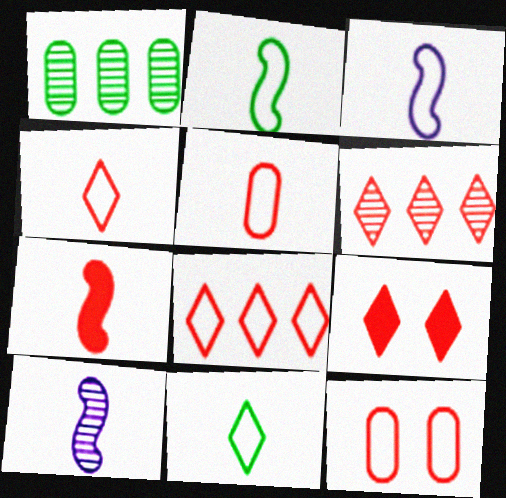[[1, 3, 9], 
[2, 7, 10], 
[3, 5, 11], 
[4, 6, 9], 
[6, 7, 12]]